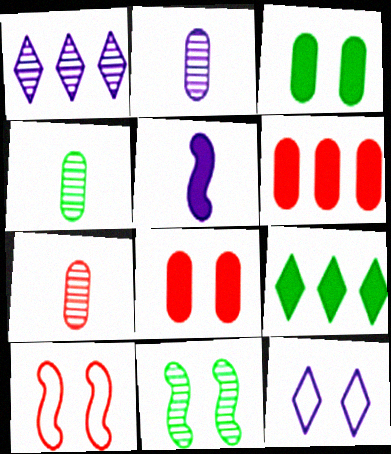[[1, 7, 11], 
[2, 4, 7], 
[2, 9, 10], 
[5, 8, 9], 
[8, 11, 12]]